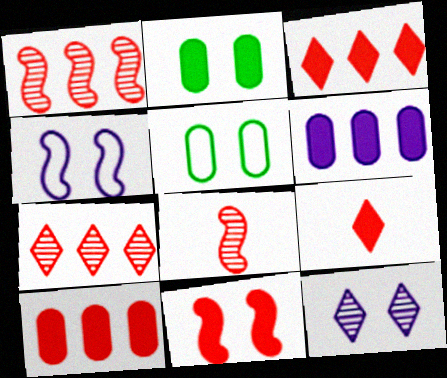[[5, 11, 12], 
[9, 10, 11]]